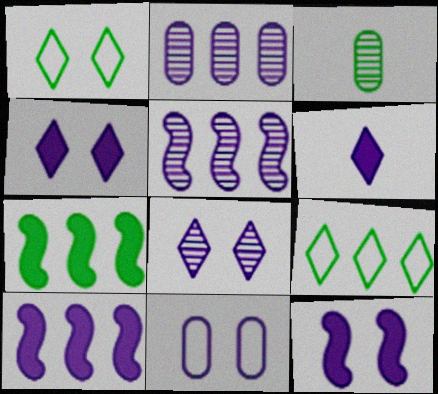[[1, 3, 7], 
[5, 6, 11], 
[8, 11, 12]]